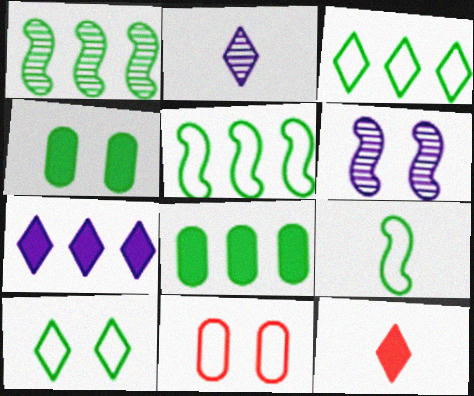[[1, 3, 8]]